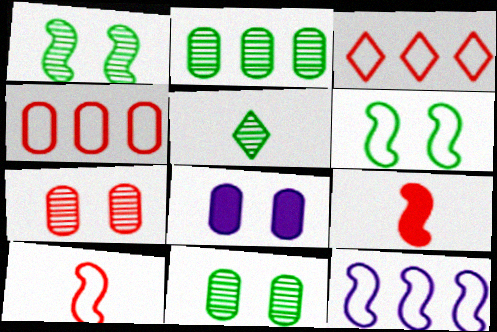[[1, 2, 5], 
[1, 9, 12], 
[3, 7, 9], 
[6, 10, 12]]